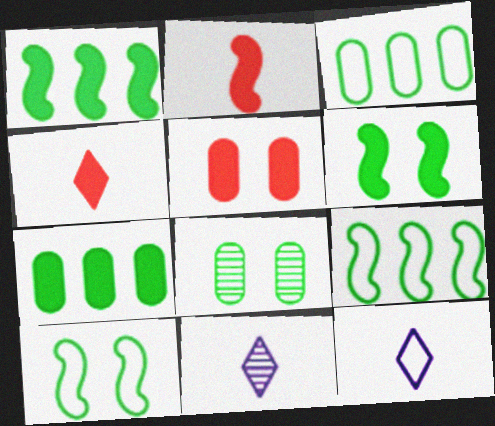[[5, 9, 11]]